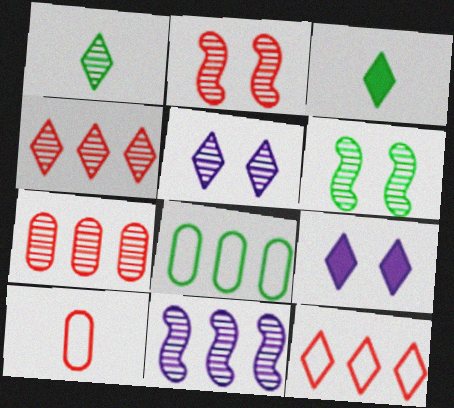[[1, 4, 5], 
[1, 9, 12], 
[3, 5, 12], 
[3, 6, 8]]